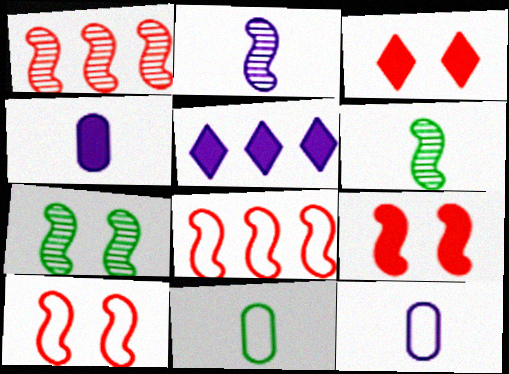[[1, 2, 7]]